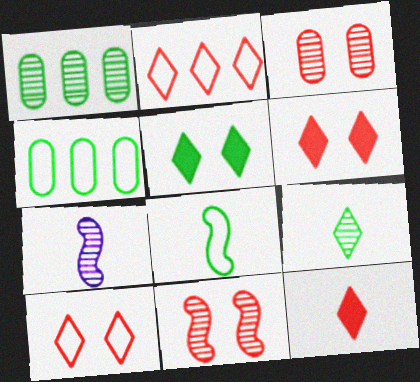[[1, 5, 8], 
[4, 6, 7]]